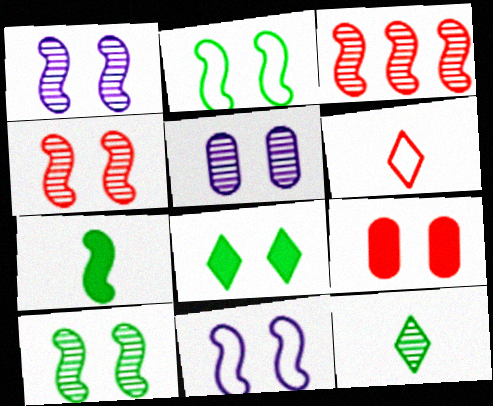[[1, 4, 10], 
[3, 5, 12], 
[3, 6, 9], 
[3, 7, 11]]